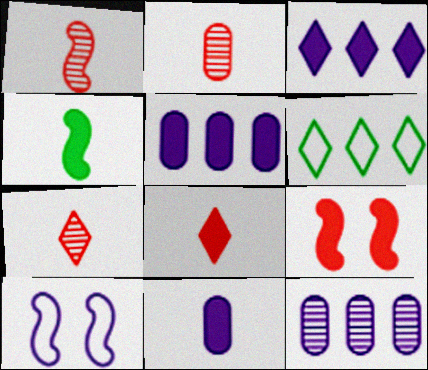[[1, 2, 7], 
[4, 8, 11]]